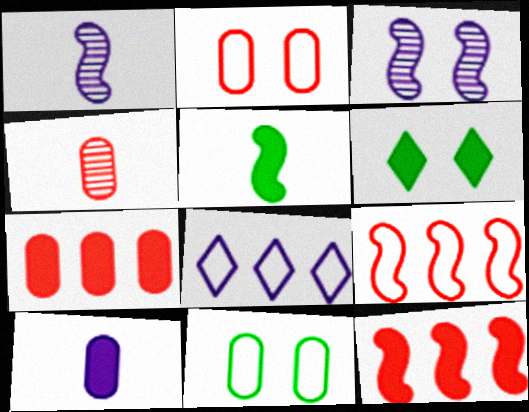[[2, 3, 6], 
[2, 4, 7], 
[3, 5, 9], 
[3, 8, 10], 
[6, 10, 12]]